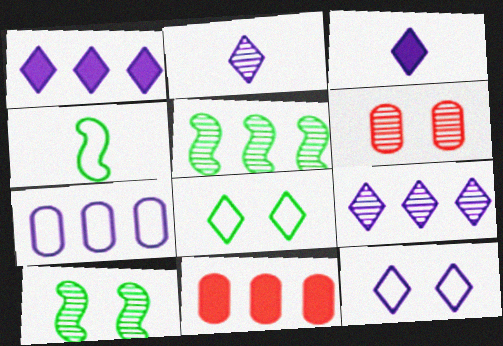[[1, 2, 12], 
[1, 4, 6], 
[2, 5, 6], 
[3, 9, 12]]